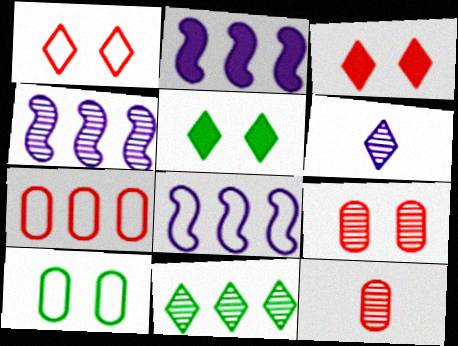[[2, 4, 8], 
[2, 7, 11], 
[5, 8, 12]]